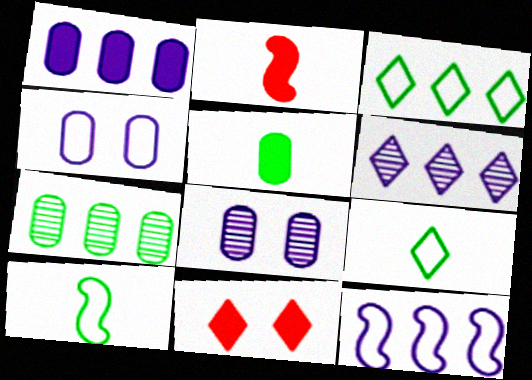[[1, 6, 12], 
[2, 3, 8], 
[6, 9, 11]]